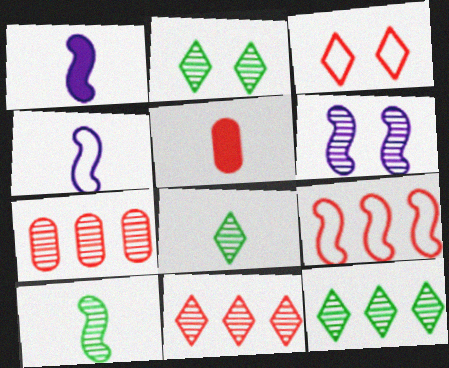[[2, 8, 12], 
[4, 5, 8], 
[6, 7, 8]]